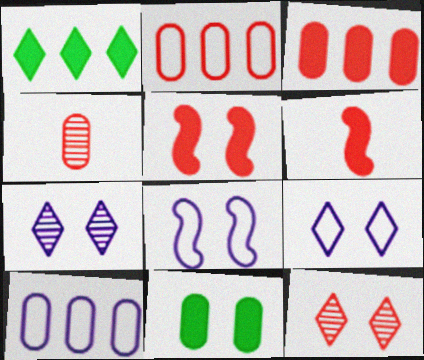[[1, 4, 8], 
[2, 6, 12], 
[4, 10, 11], 
[8, 11, 12]]